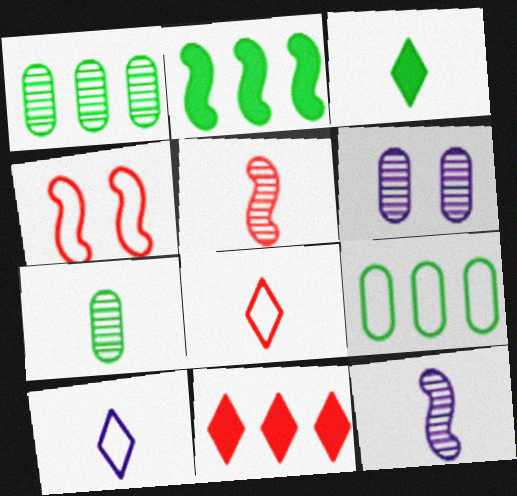[[2, 4, 12], 
[2, 6, 8], 
[4, 9, 10]]